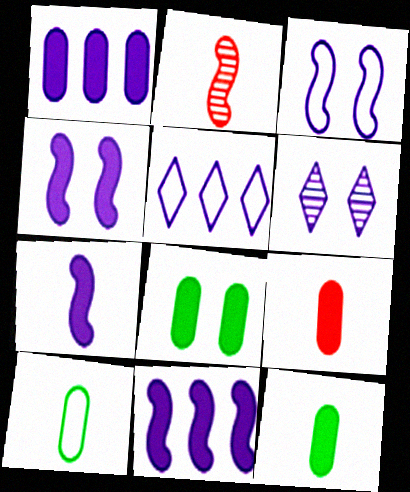[[1, 8, 9], 
[2, 5, 8], 
[4, 7, 11]]